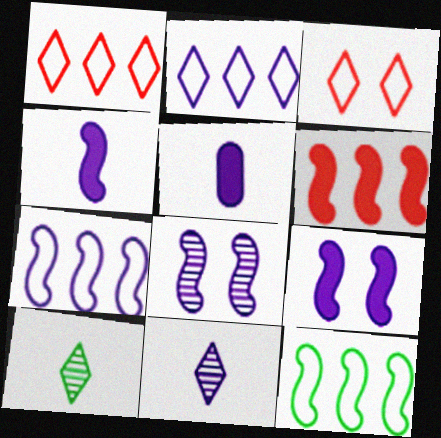[[2, 5, 8], 
[4, 7, 8]]